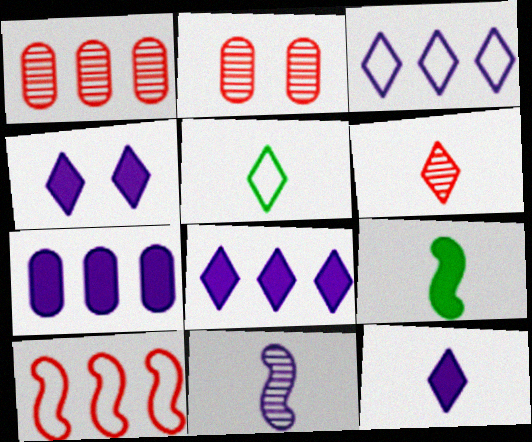[[2, 3, 9], 
[4, 8, 12], 
[5, 6, 12]]